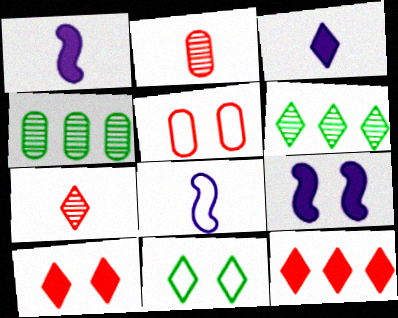[[1, 5, 6], 
[4, 8, 10]]